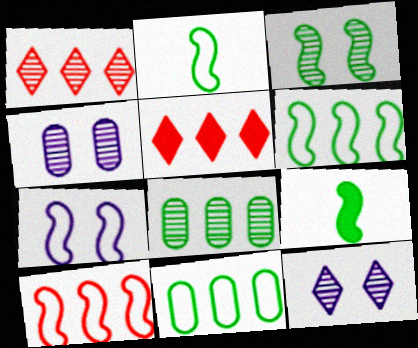[[2, 4, 5], 
[2, 7, 10], 
[3, 6, 9]]